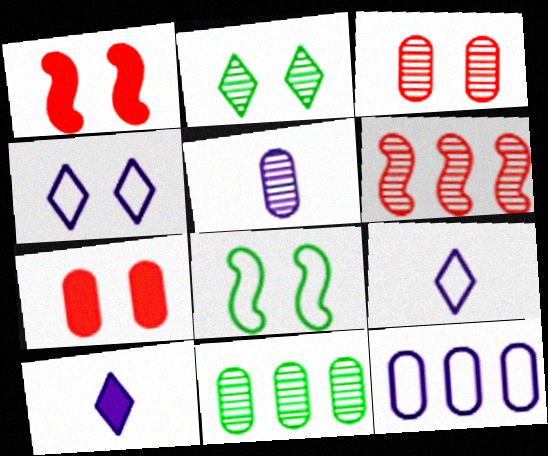[[1, 9, 11], 
[2, 5, 6], 
[3, 5, 11]]